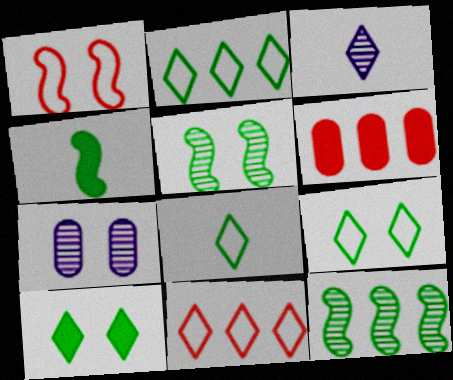[[1, 7, 10], 
[2, 8, 9], 
[3, 10, 11], 
[4, 7, 11]]